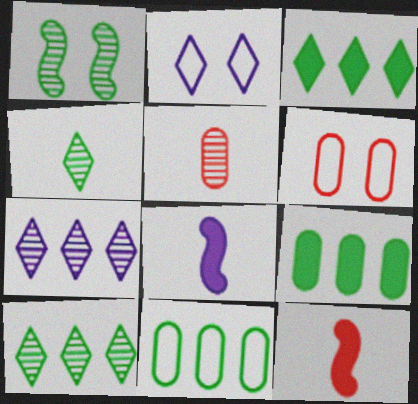[[1, 5, 7], 
[6, 8, 10]]